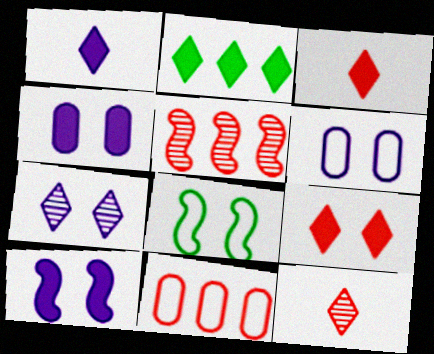[[1, 2, 9], 
[6, 7, 10]]